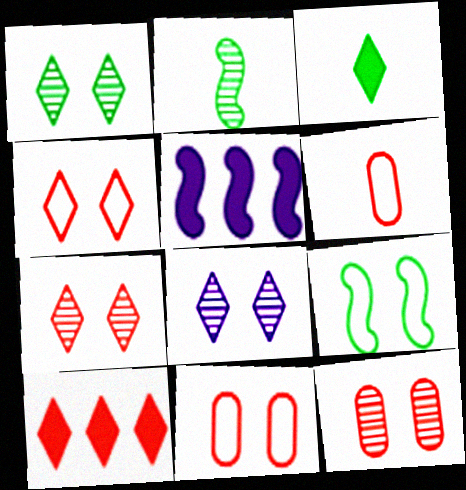[[1, 5, 6], 
[1, 7, 8]]